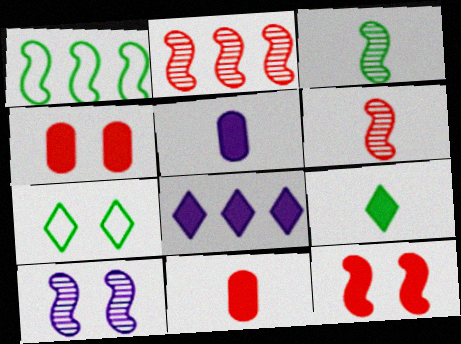[[2, 3, 10], 
[2, 5, 7], 
[4, 7, 10]]